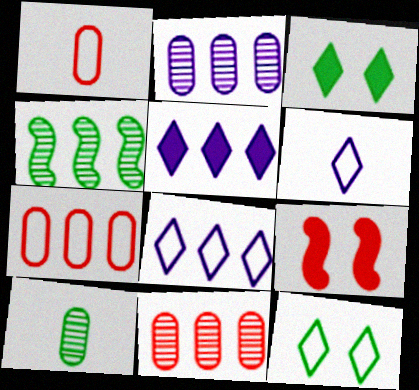[[4, 5, 7], 
[8, 9, 10]]